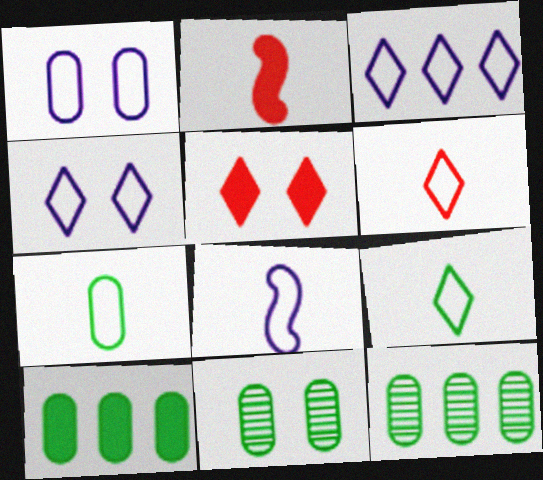[[1, 3, 8], 
[2, 3, 11], 
[2, 4, 12], 
[5, 8, 12], 
[6, 7, 8], 
[7, 10, 11]]